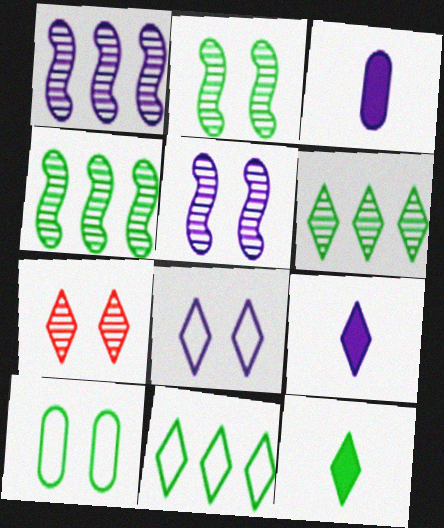[[1, 3, 8], 
[4, 10, 12], 
[7, 9, 11]]